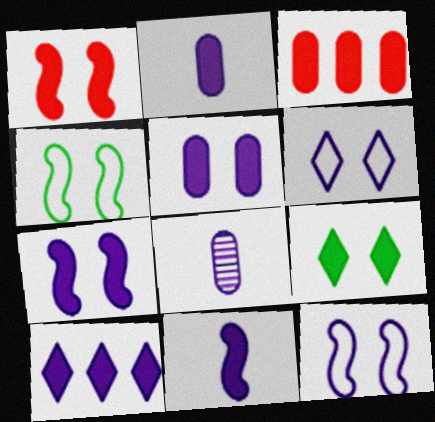[[1, 5, 9], 
[2, 7, 10], 
[3, 9, 11], 
[5, 10, 11], 
[8, 10, 12]]